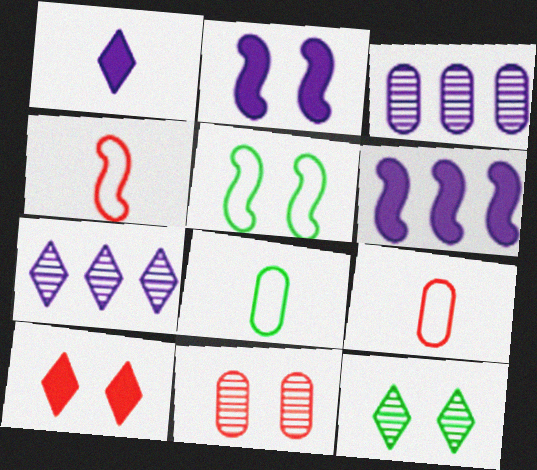[[6, 9, 12]]